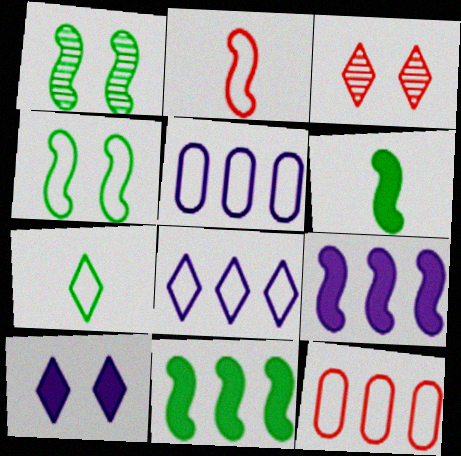[[1, 2, 9], 
[3, 5, 6]]